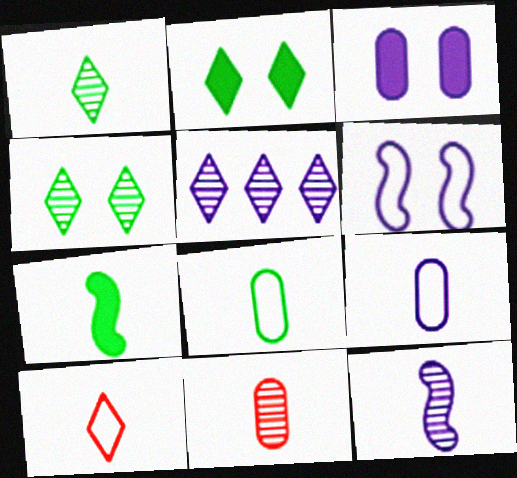[[1, 7, 8], 
[1, 11, 12], 
[2, 5, 10]]